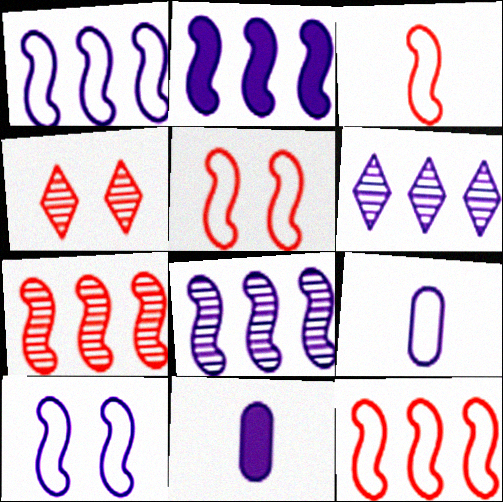[[1, 2, 8], 
[3, 5, 12], 
[6, 10, 11]]